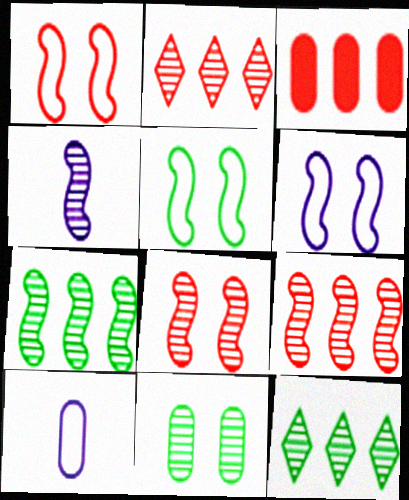[[1, 5, 6], 
[2, 4, 11], 
[3, 10, 11], 
[4, 7, 8]]